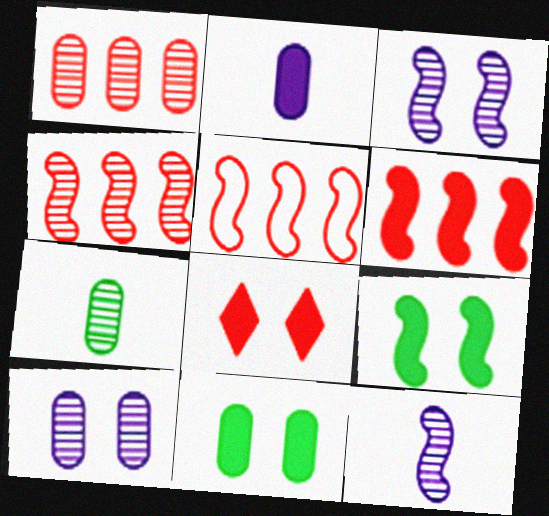[[1, 7, 10], 
[4, 5, 6], 
[5, 9, 12]]